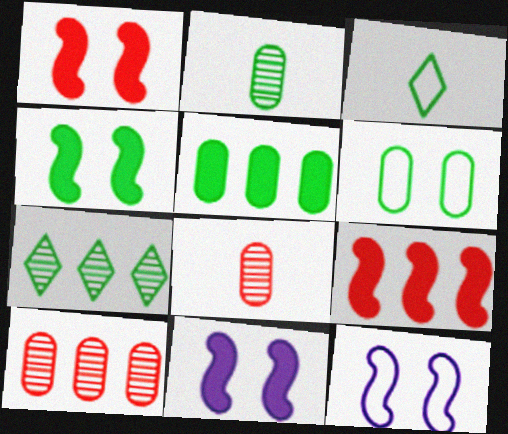[[1, 4, 11], 
[2, 5, 6], 
[3, 10, 11]]